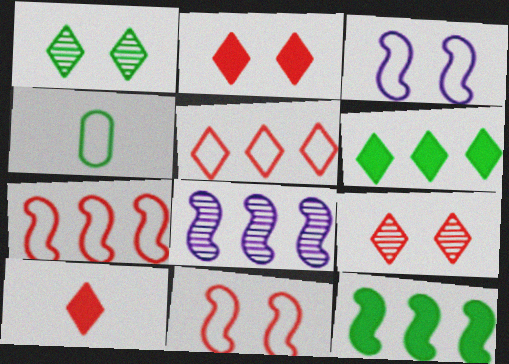[[1, 4, 12], 
[2, 4, 8], 
[3, 4, 5], 
[5, 9, 10], 
[7, 8, 12]]